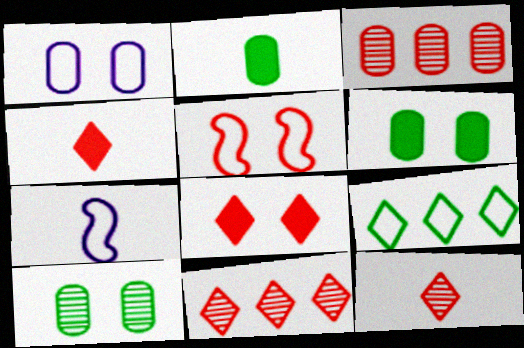[[1, 2, 3], 
[2, 7, 12], 
[3, 4, 5], 
[6, 7, 11]]